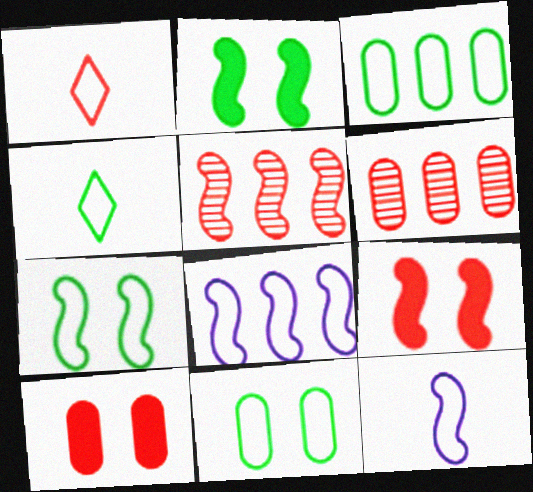[[1, 5, 10], 
[1, 6, 9], 
[1, 8, 11], 
[2, 5, 12], 
[3, 4, 7]]